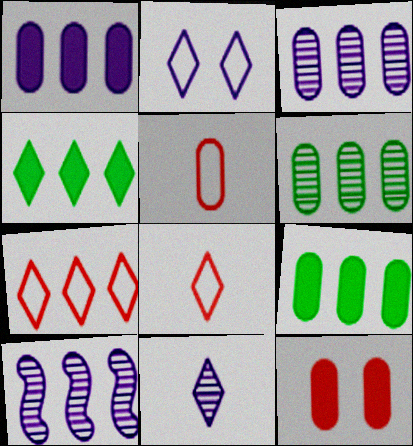[[7, 9, 10]]